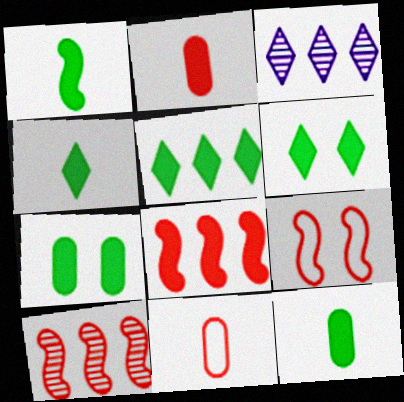[[1, 4, 12], 
[1, 5, 7], 
[3, 9, 12], 
[4, 5, 6]]